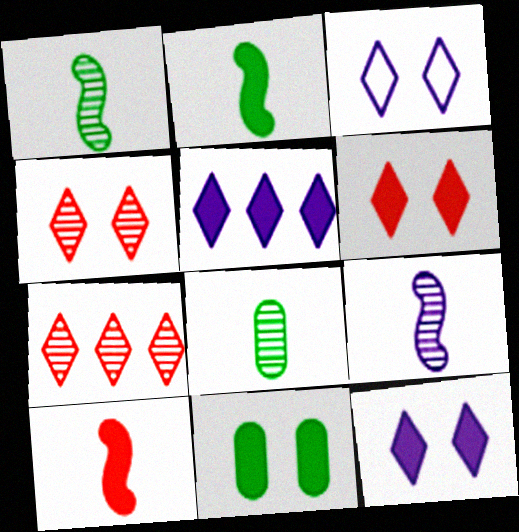[[5, 10, 11]]